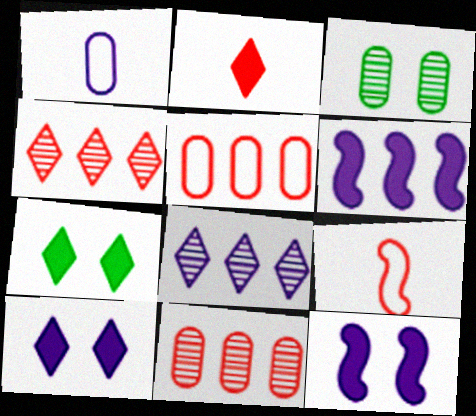[[1, 8, 12]]